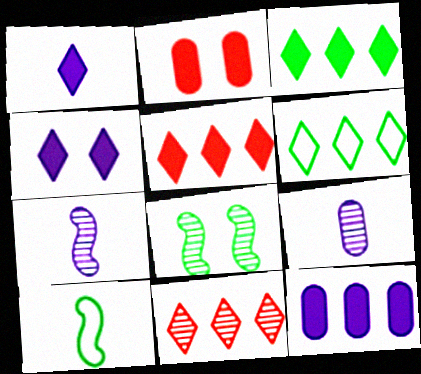[[2, 6, 7], 
[8, 9, 11]]